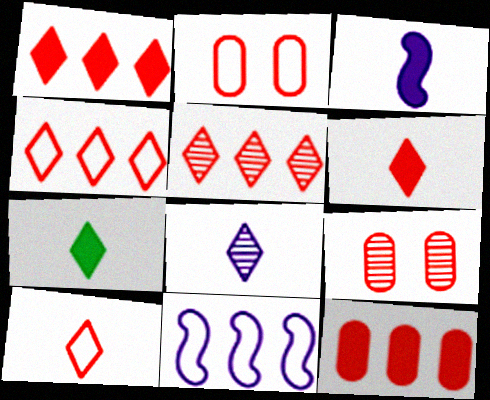[[1, 4, 5], 
[7, 8, 10], 
[7, 9, 11]]